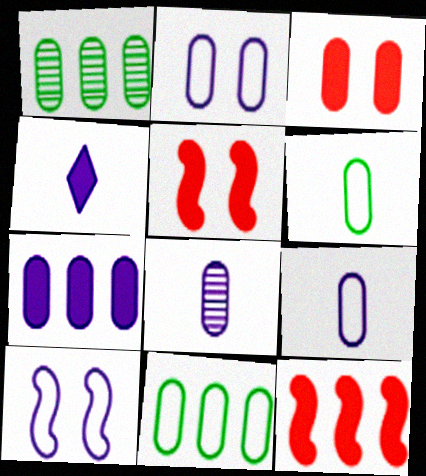[[1, 3, 9], 
[2, 7, 8], 
[3, 8, 11]]